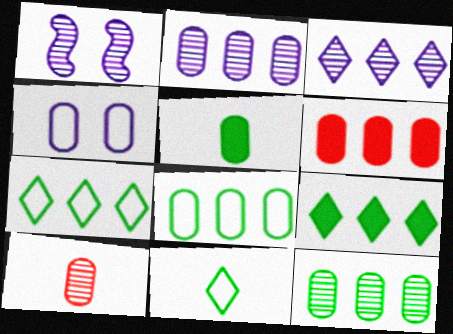[[1, 6, 11], 
[2, 6, 8]]